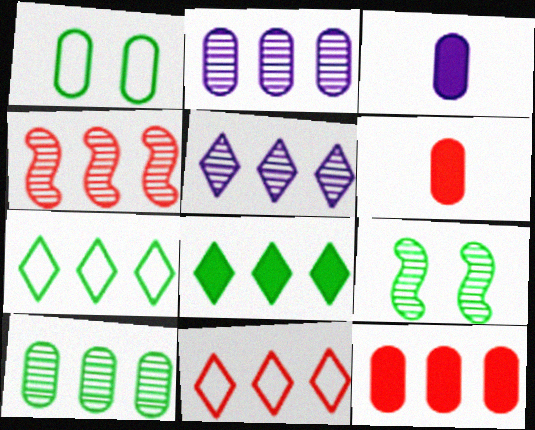[[1, 2, 6], 
[3, 9, 11], 
[4, 5, 10], 
[4, 11, 12], 
[5, 8, 11]]